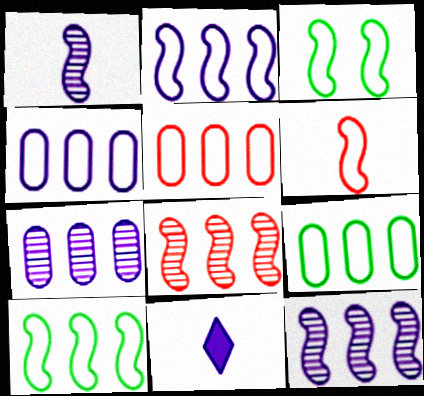[[2, 3, 6], 
[4, 5, 9]]